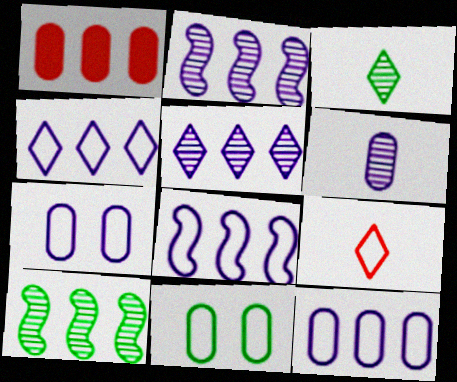[[1, 4, 10], 
[1, 6, 11], 
[4, 8, 12], 
[8, 9, 11]]